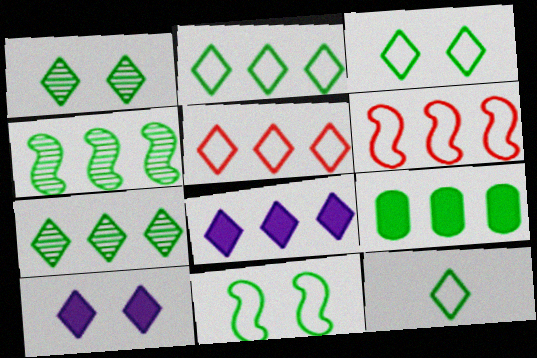[[2, 3, 12], 
[2, 4, 9], 
[5, 7, 8]]